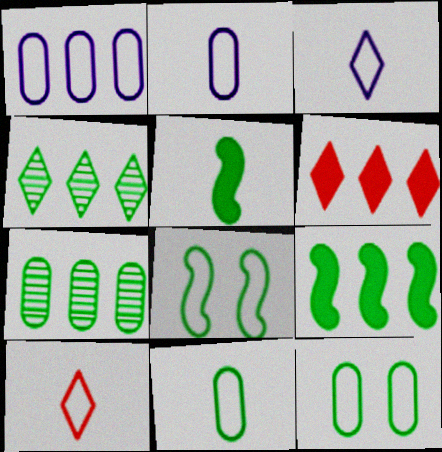[[1, 8, 10], 
[4, 5, 12]]